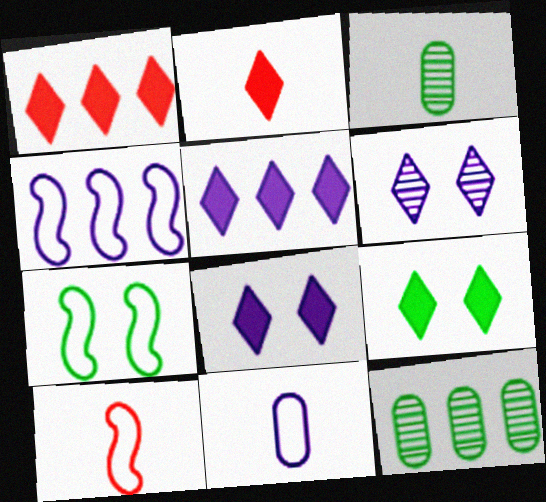[[1, 4, 12], 
[2, 5, 9], 
[4, 7, 10], 
[8, 10, 12]]